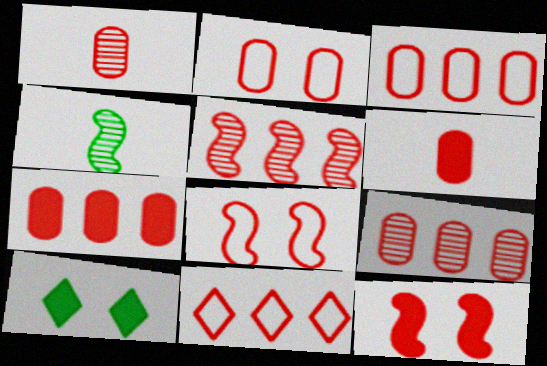[[1, 2, 7], 
[1, 11, 12], 
[2, 6, 9], 
[3, 7, 9], 
[5, 7, 11]]